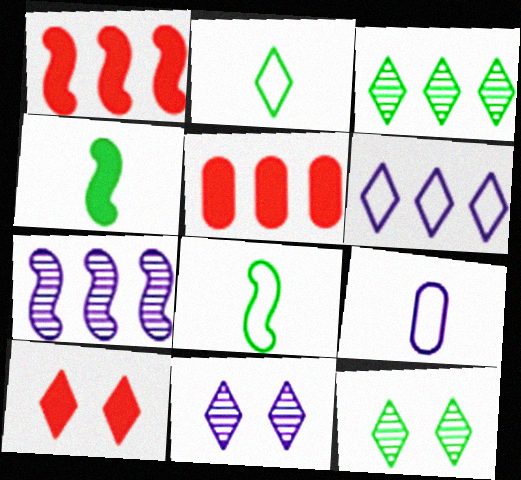[[1, 9, 12], 
[5, 8, 11]]